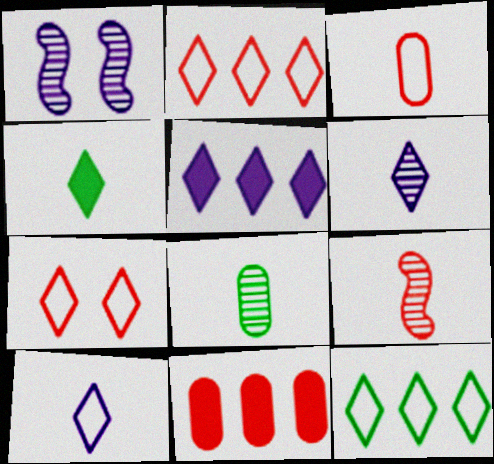[[6, 8, 9], 
[7, 9, 11], 
[7, 10, 12]]